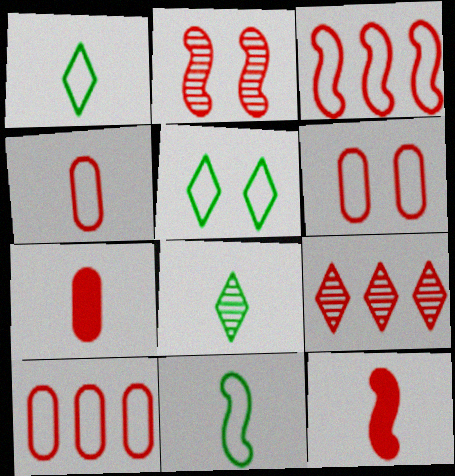[[2, 3, 12], 
[4, 6, 10], 
[6, 9, 12]]